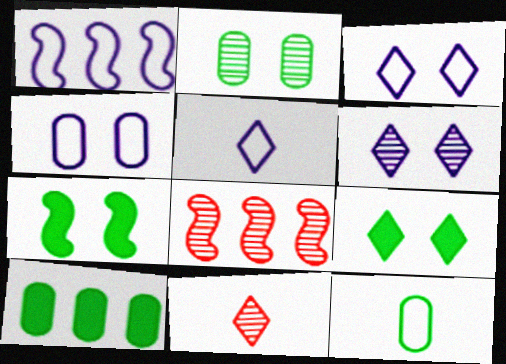[[1, 4, 5], 
[2, 10, 12]]